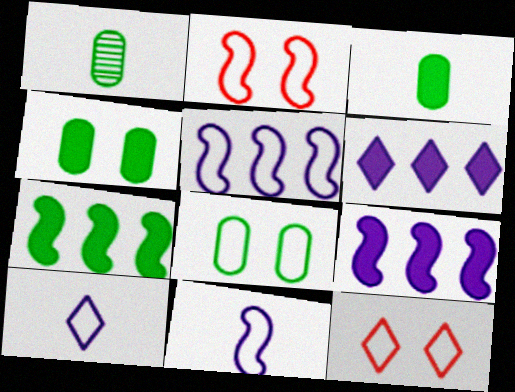[[1, 2, 6], 
[1, 9, 12]]